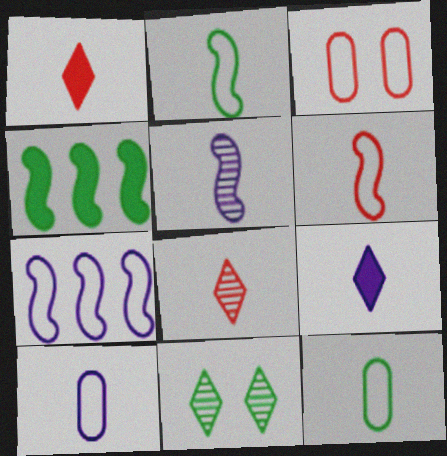[[1, 5, 12], 
[4, 11, 12], 
[5, 9, 10]]